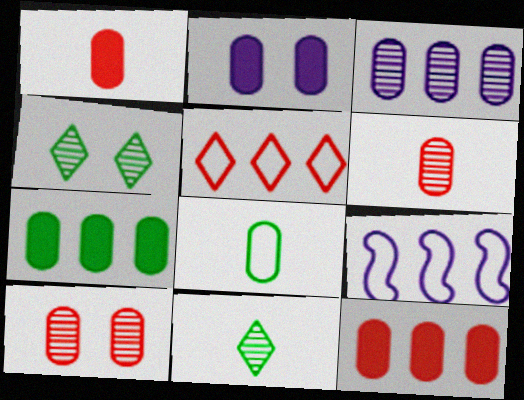[[1, 2, 7], 
[1, 4, 9]]